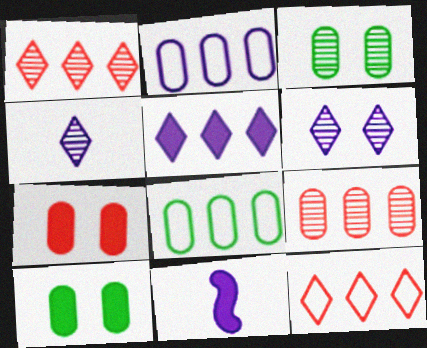[[2, 6, 11], 
[3, 11, 12]]